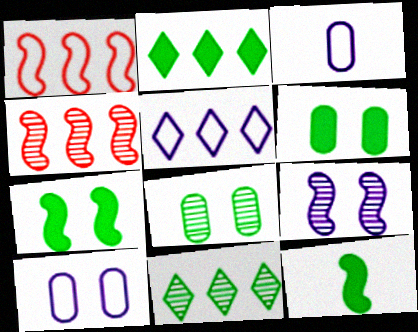[[1, 9, 12], 
[2, 6, 12]]